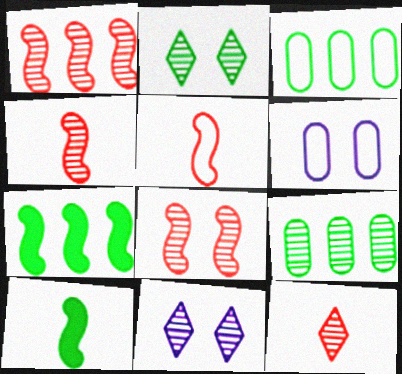[[1, 4, 8], 
[2, 3, 10], 
[4, 9, 11], 
[6, 7, 12]]